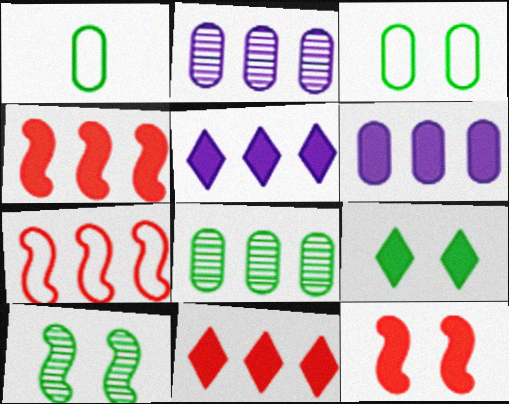[[3, 9, 10], 
[5, 7, 8]]